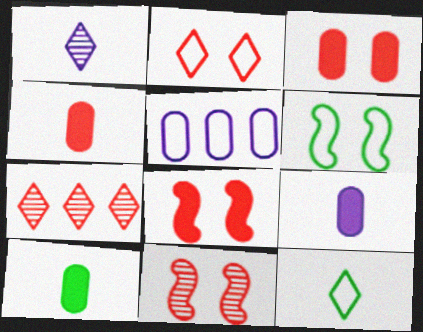[[2, 3, 11], 
[4, 9, 10], 
[6, 7, 9]]